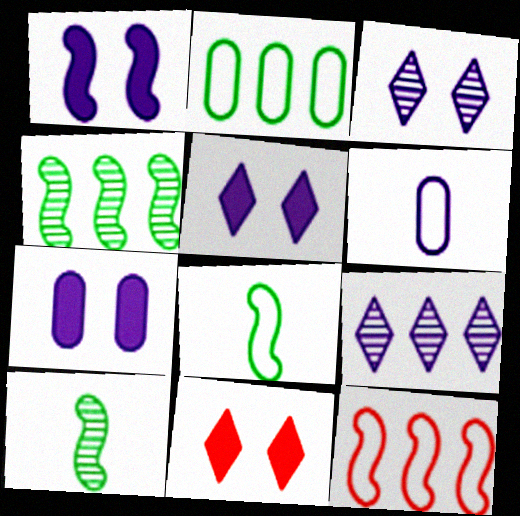[[1, 5, 7], 
[1, 6, 9], 
[1, 10, 12], 
[4, 6, 11]]